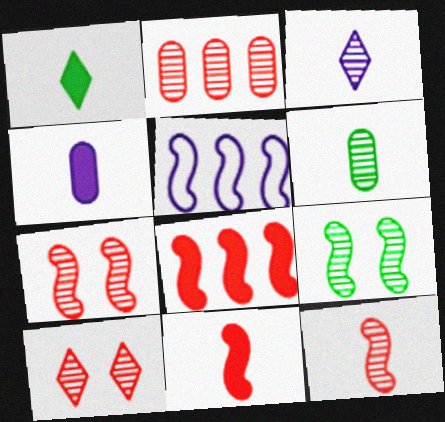[[1, 4, 11], 
[2, 3, 9], 
[2, 10, 12], 
[3, 6, 12], 
[5, 9, 11]]